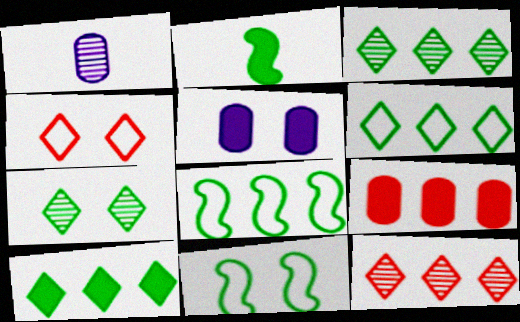[[3, 6, 10]]